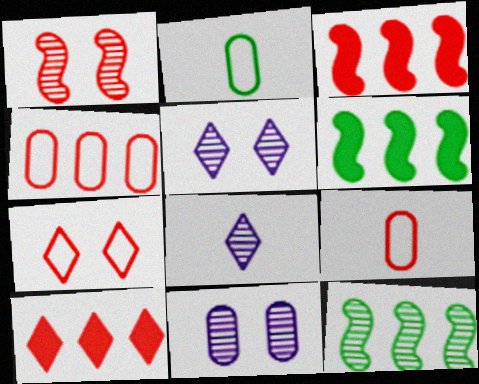[[1, 9, 10], 
[2, 3, 5], 
[5, 6, 9]]